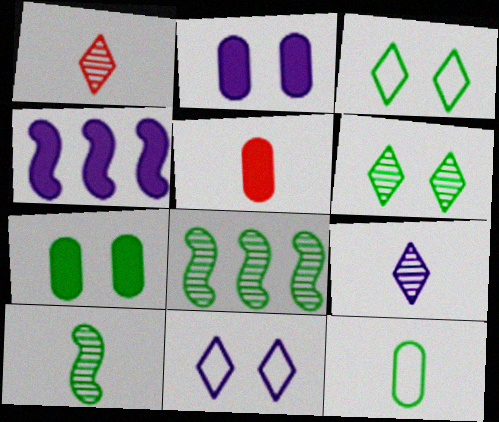[[5, 8, 11]]